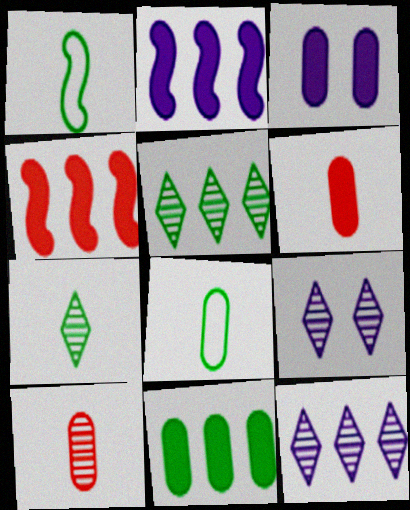[[3, 6, 11], 
[4, 8, 9]]